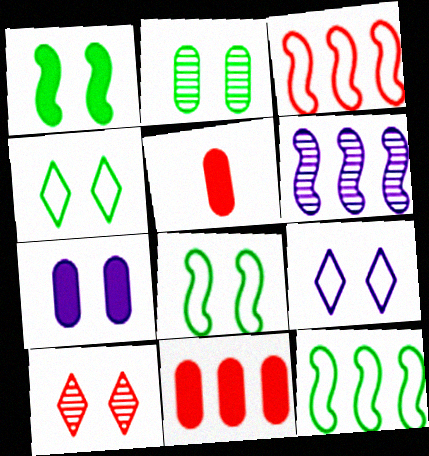[[1, 2, 4], 
[3, 5, 10], 
[4, 5, 6], 
[7, 8, 10]]